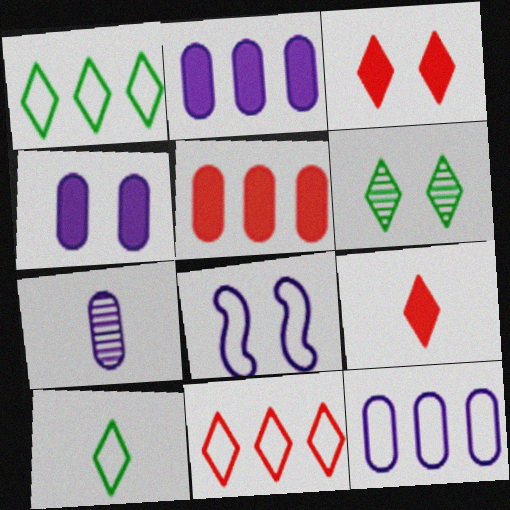[[4, 7, 12]]